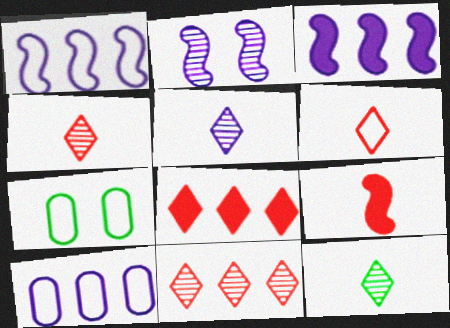[[1, 6, 7], 
[3, 4, 7], 
[4, 5, 12]]